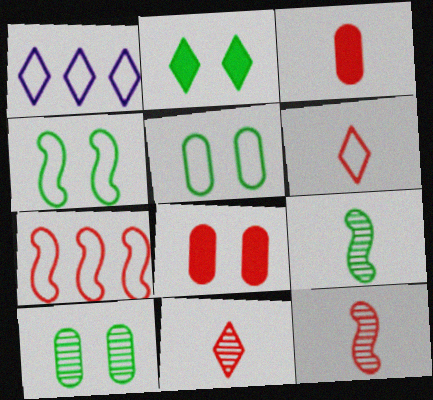[[1, 2, 11], 
[1, 8, 9], 
[2, 4, 10], 
[3, 6, 12], 
[7, 8, 11]]